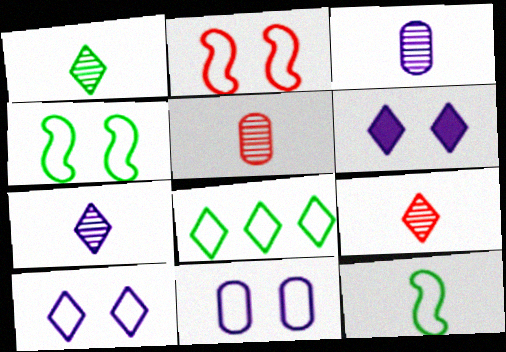[[1, 7, 9], 
[6, 8, 9]]